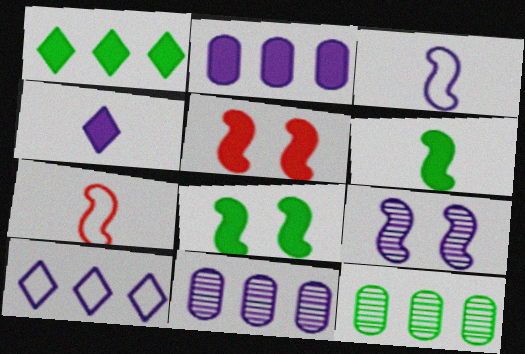[]